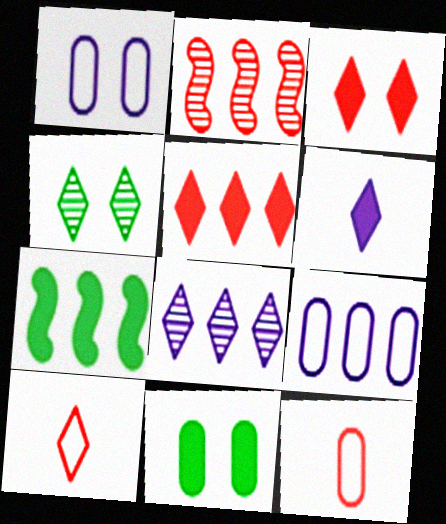[[2, 3, 12]]